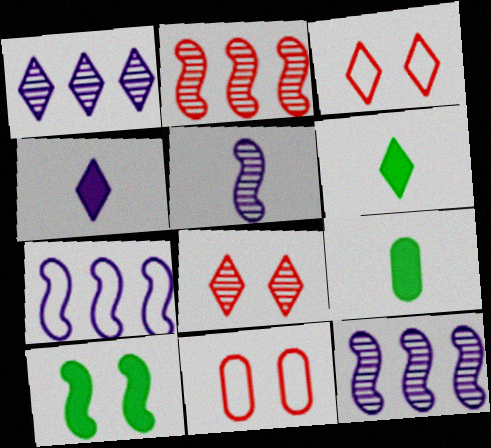[[1, 3, 6], 
[3, 9, 12], 
[6, 11, 12], 
[7, 8, 9]]